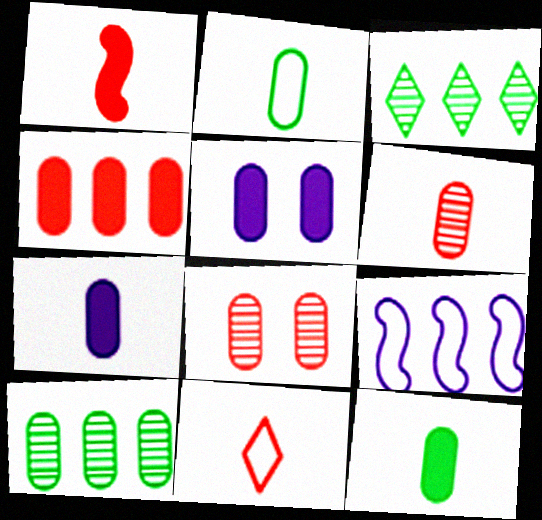[[1, 6, 11], 
[2, 6, 7], 
[3, 4, 9], 
[4, 5, 12]]